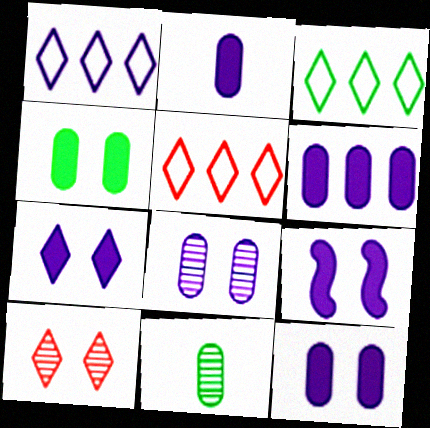[[1, 3, 5], 
[2, 6, 12], 
[5, 9, 11], 
[7, 9, 12]]